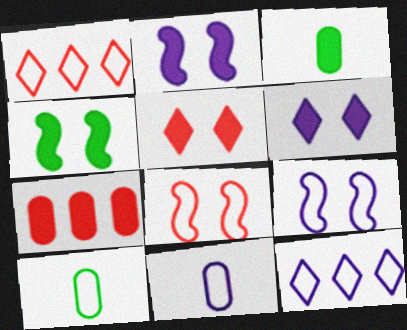[[1, 9, 10], 
[8, 10, 12], 
[9, 11, 12]]